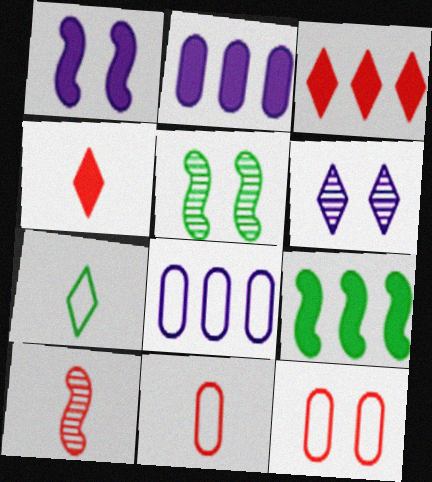[[2, 3, 9], 
[3, 6, 7], 
[3, 10, 12], 
[4, 5, 8], 
[4, 10, 11], 
[6, 9, 11]]